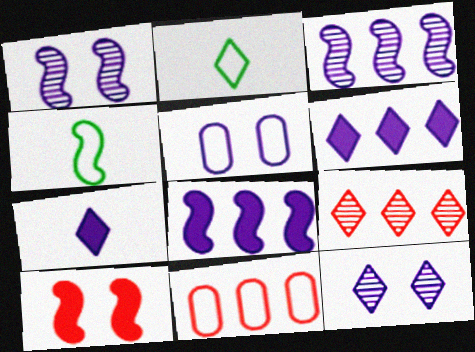[[3, 4, 10], 
[3, 5, 7]]